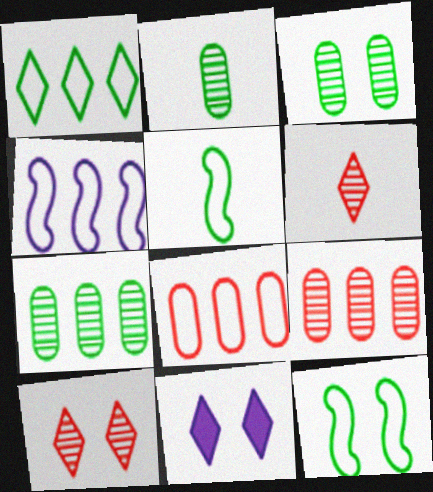[[1, 4, 8], 
[1, 6, 11], 
[2, 3, 7], 
[5, 9, 11]]